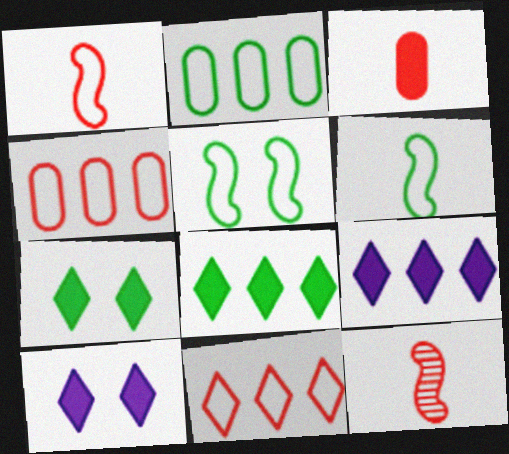[[2, 10, 12]]